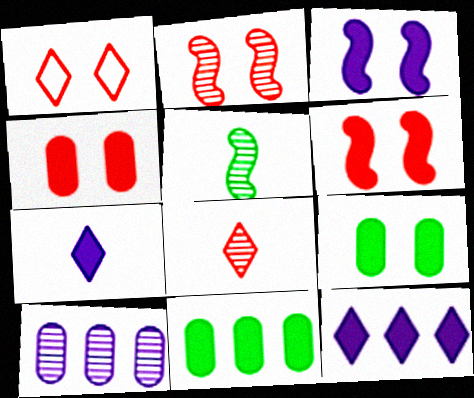[[1, 2, 4], 
[6, 7, 11]]